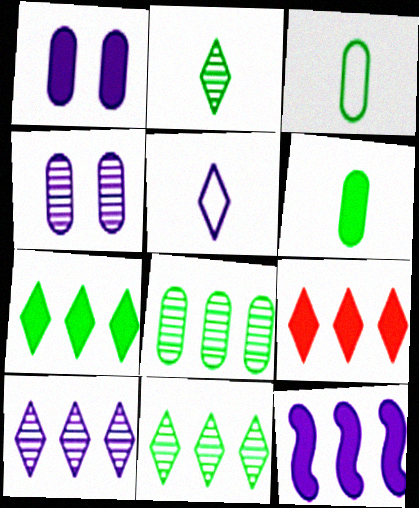[[4, 5, 12]]